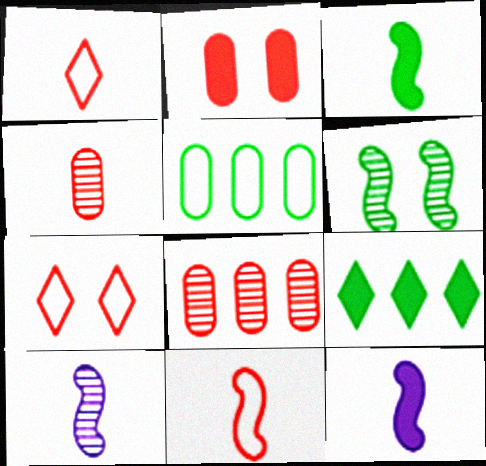[[2, 9, 12], 
[3, 10, 11]]